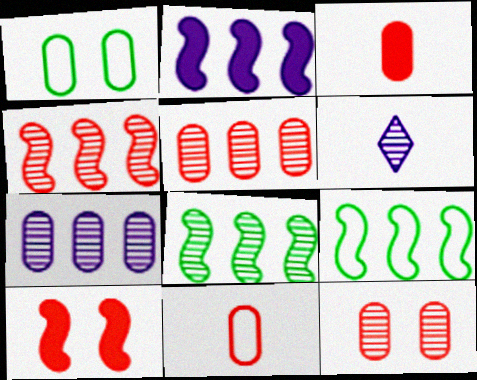[[1, 3, 7], 
[2, 4, 9], 
[6, 8, 12]]